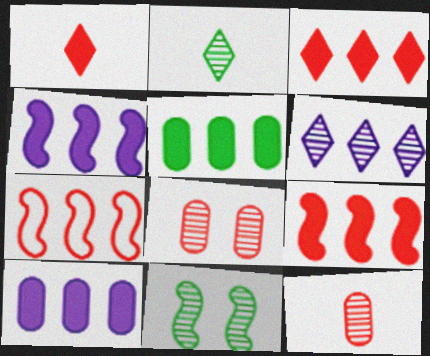[[1, 7, 8], 
[3, 4, 5], 
[5, 6, 7], 
[6, 11, 12]]